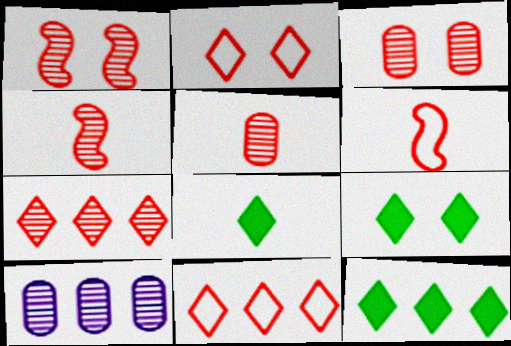[[1, 5, 7], 
[3, 4, 7], 
[6, 9, 10], 
[8, 9, 12]]